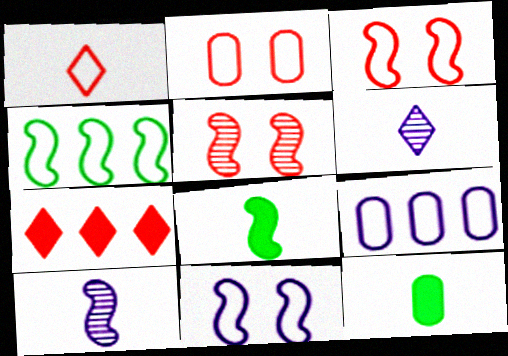[[1, 10, 12]]